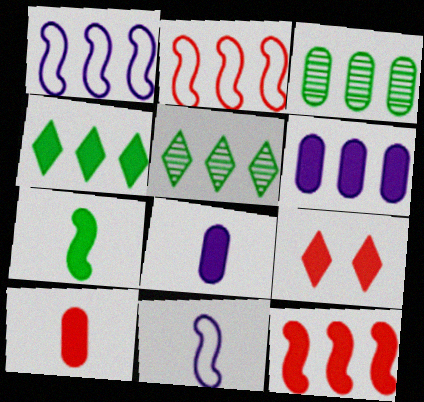[[2, 5, 6], 
[3, 9, 11], 
[4, 6, 12], 
[6, 7, 9], 
[9, 10, 12]]